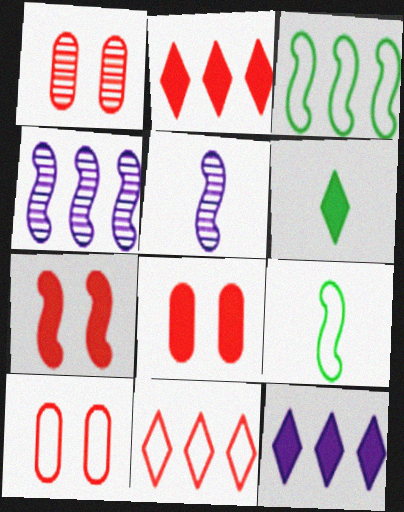[[1, 8, 10], 
[1, 9, 12], 
[3, 5, 7], 
[4, 6, 10], 
[4, 7, 9]]